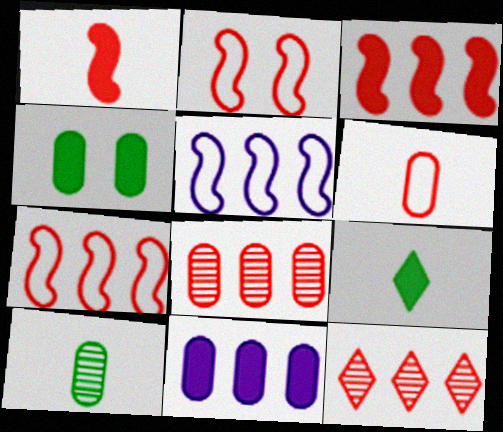[]